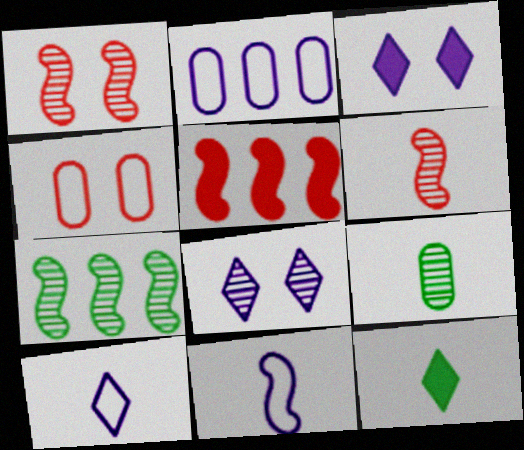[[1, 2, 12]]